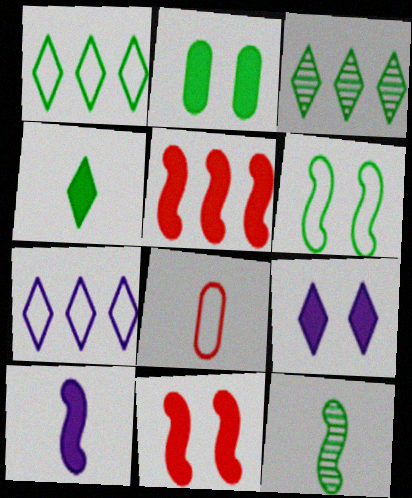[[1, 2, 12], 
[2, 9, 11], 
[6, 7, 8]]